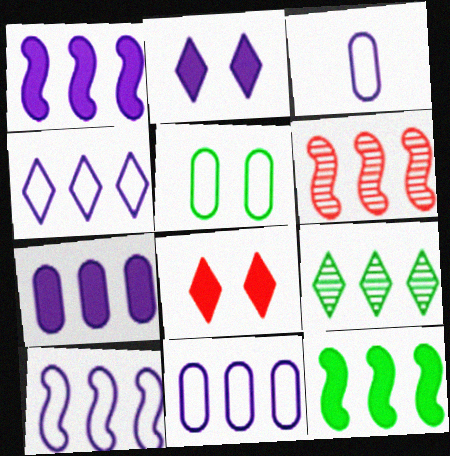[[4, 10, 11], 
[6, 10, 12]]